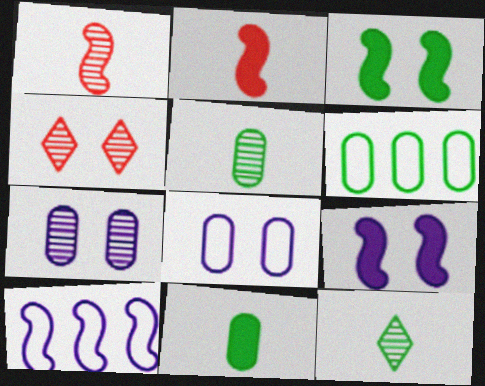[[1, 3, 10], 
[3, 4, 8], 
[3, 6, 12], 
[4, 10, 11]]